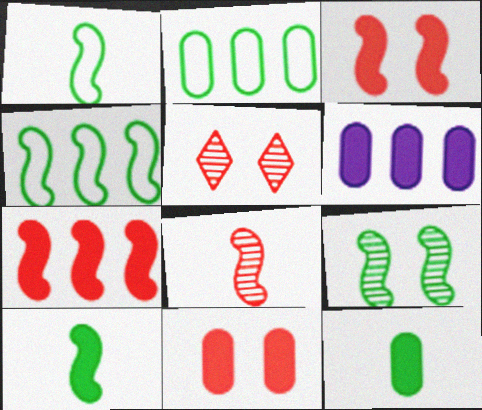[[1, 5, 6], 
[4, 9, 10], 
[6, 11, 12]]